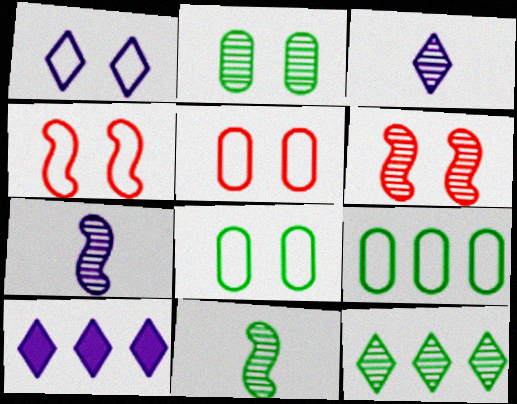[[1, 3, 10], 
[1, 4, 8], 
[2, 11, 12], 
[5, 10, 11]]